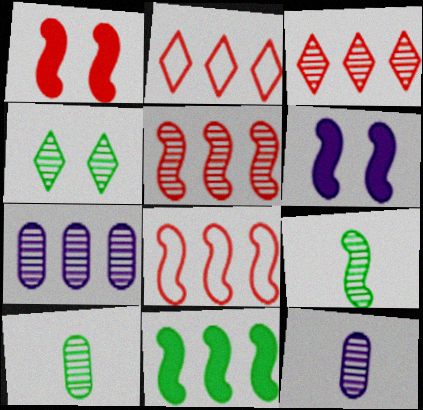[[2, 6, 10], 
[2, 7, 11], 
[4, 5, 12], 
[6, 8, 9]]